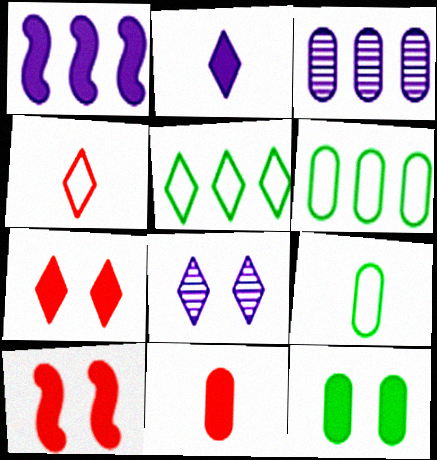[]